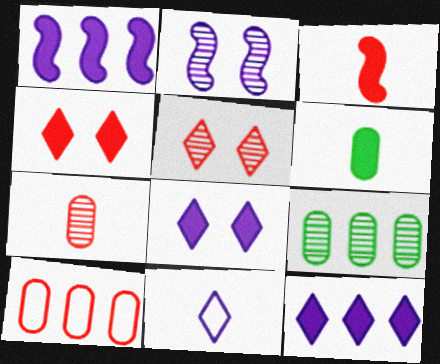[[1, 4, 6], 
[3, 5, 10]]